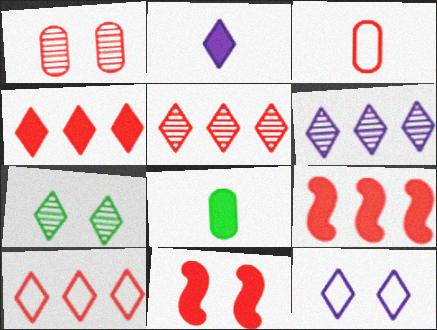[[2, 6, 12], 
[2, 7, 10], 
[3, 5, 11], 
[4, 5, 10]]